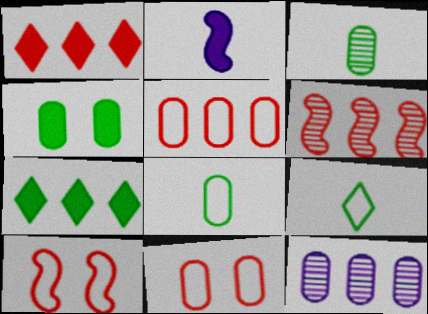[[1, 2, 4], 
[1, 5, 6]]